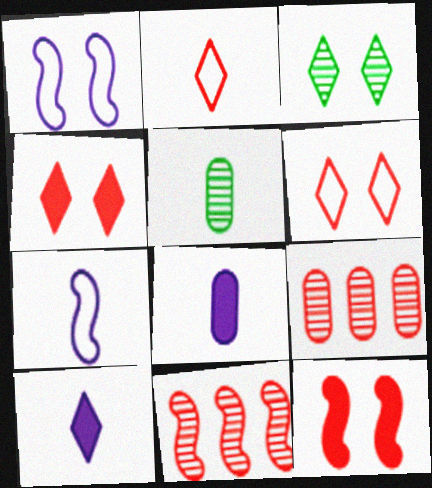[[2, 9, 12]]